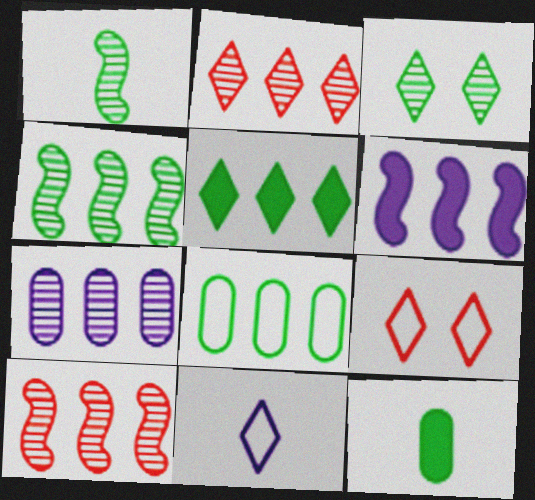[[2, 4, 7], 
[2, 6, 8], 
[4, 5, 8]]